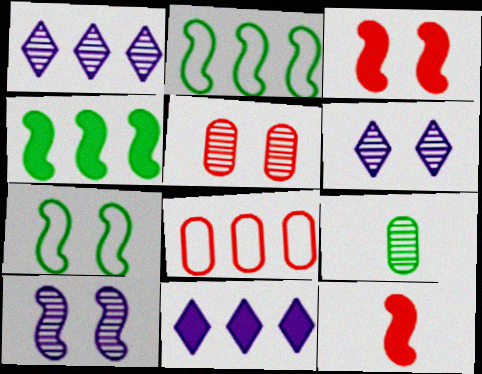[[1, 4, 8], 
[2, 10, 12], 
[3, 7, 10]]